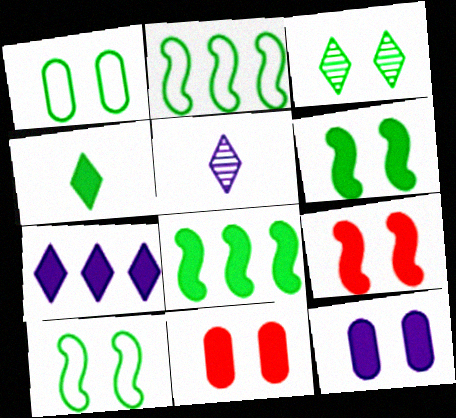[[1, 3, 6], 
[2, 5, 11]]